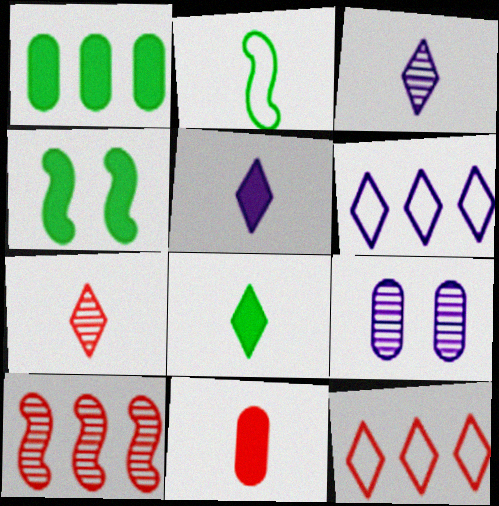[[1, 4, 8], 
[1, 6, 10], 
[2, 3, 11]]